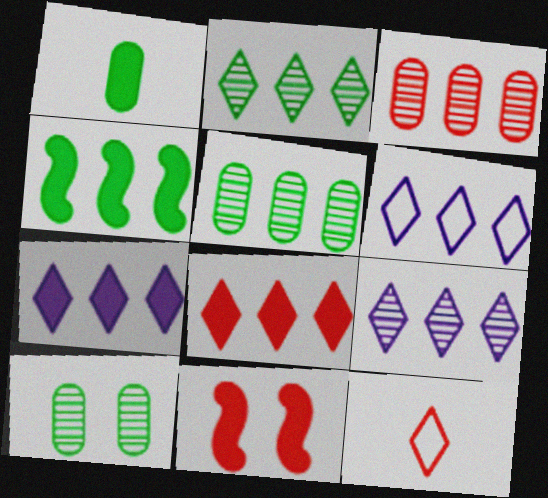[[1, 7, 11], 
[2, 6, 8], 
[3, 4, 6], 
[3, 11, 12], 
[6, 7, 9]]